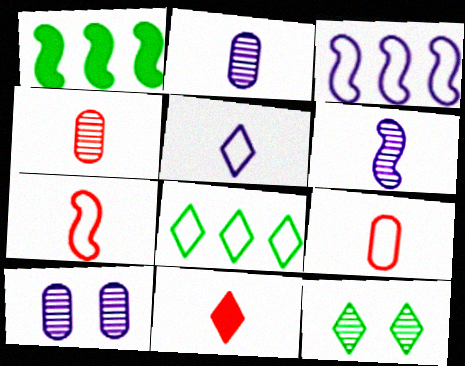[[4, 7, 11]]